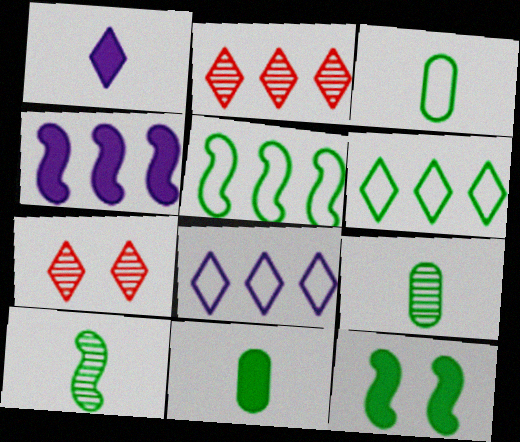[[1, 6, 7], 
[3, 4, 7], 
[3, 9, 11], 
[5, 10, 12], 
[6, 9, 12]]